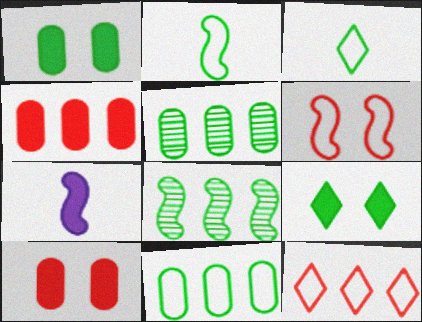[[1, 3, 8], 
[2, 5, 9], 
[4, 7, 9], 
[6, 7, 8]]